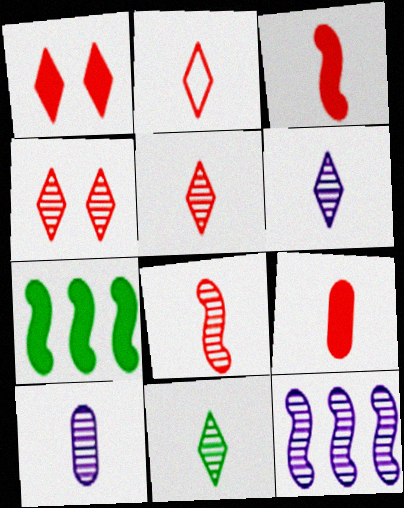[[2, 8, 9], 
[5, 6, 11], 
[8, 10, 11]]